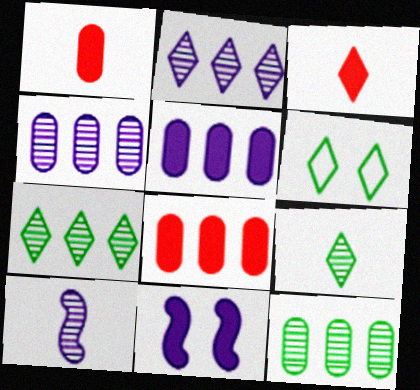[[2, 3, 6], 
[6, 8, 10]]